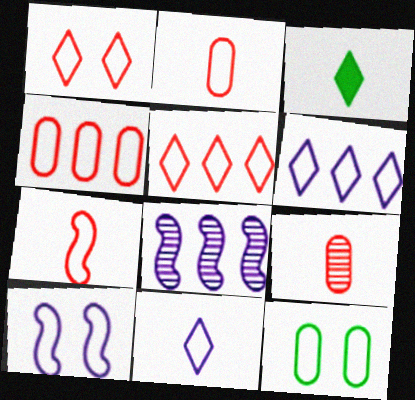[[1, 4, 7], 
[1, 10, 12], 
[6, 7, 12]]